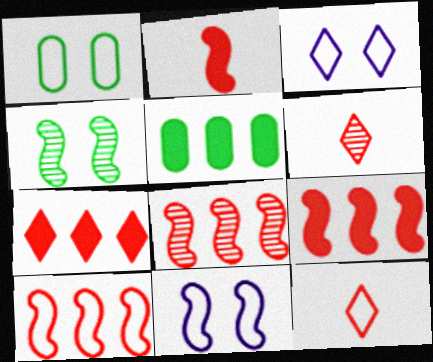[[5, 6, 11], 
[8, 9, 10]]